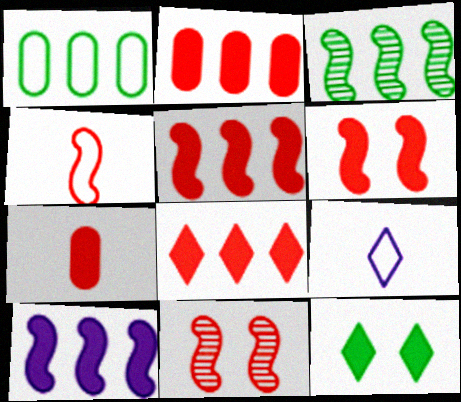[[2, 5, 8], 
[4, 5, 11], 
[6, 7, 8], 
[7, 10, 12]]